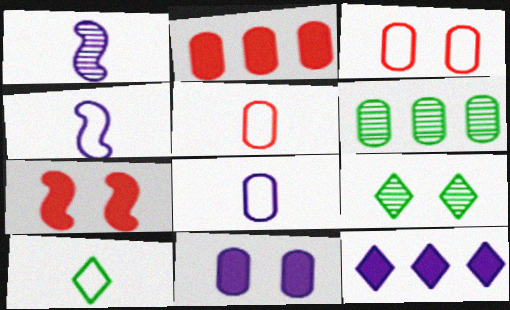[[2, 4, 9], 
[4, 5, 10], 
[5, 6, 11]]